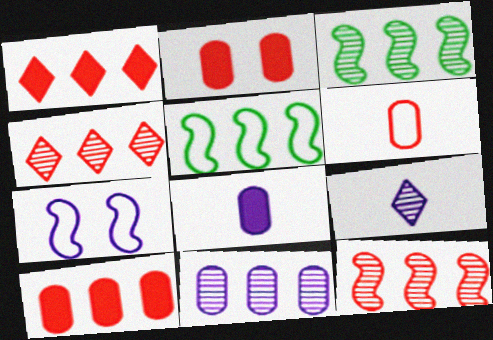[[1, 5, 11], 
[2, 5, 9], 
[3, 4, 11]]